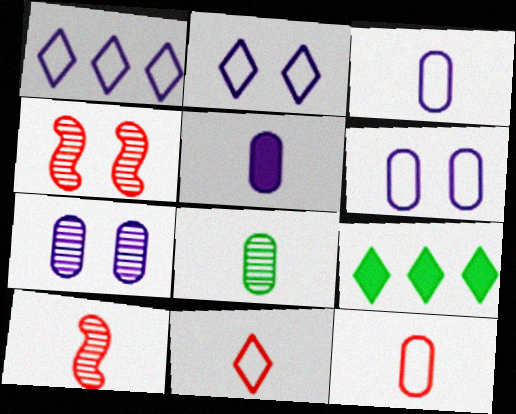[[3, 4, 9], 
[5, 8, 12], 
[6, 9, 10]]